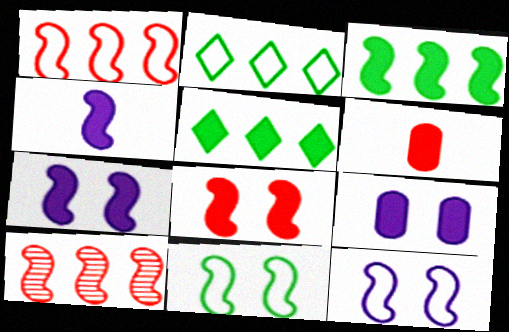[[3, 4, 8], 
[4, 10, 11], 
[5, 6, 7]]